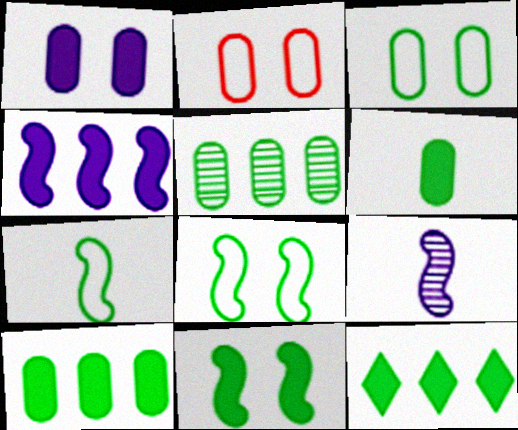[[2, 9, 12], 
[3, 5, 6], 
[6, 11, 12]]